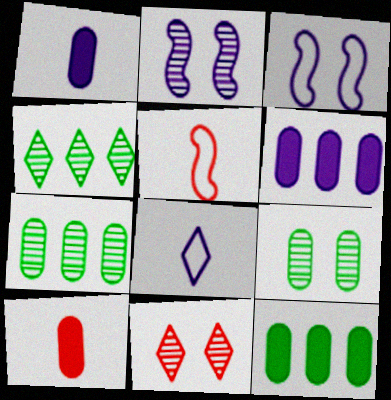[[2, 6, 8], 
[2, 9, 11], 
[3, 4, 10]]